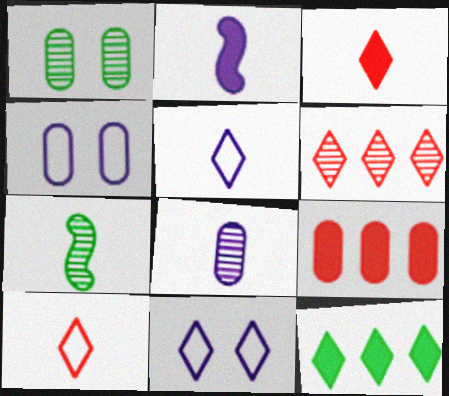[[2, 5, 8], 
[7, 9, 11]]